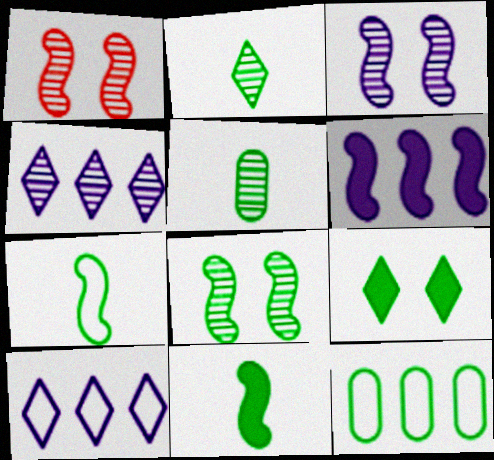[[1, 3, 8], 
[1, 4, 5], 
[1, 6, 7]]